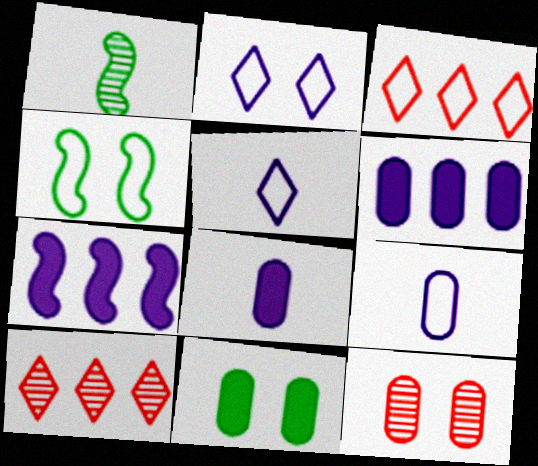[[3, 4, 9], 
[4, 8, 10]]